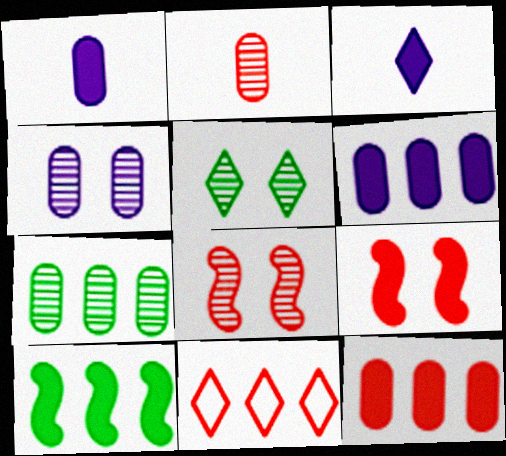[[2, 4, 7], 
[2, 9, 11], 
[3, 5, 11], 
[4, 5, 8]]